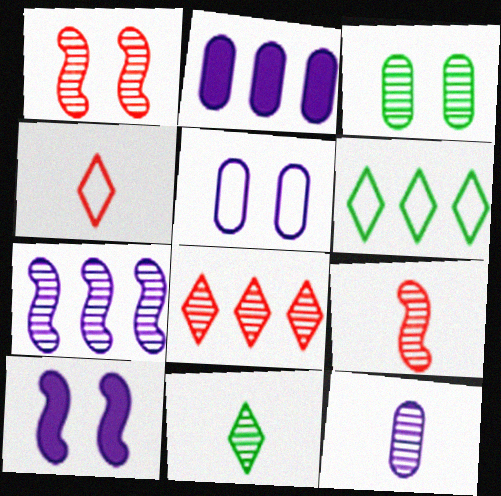[[2, 5, 12], 
[9, 11, 12]]